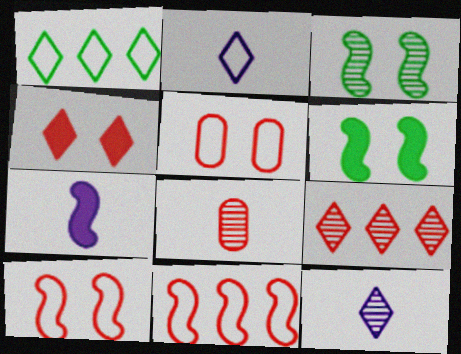[[1, 4, 12], 
[3, 7, 11], 
[4, 8, 11]]